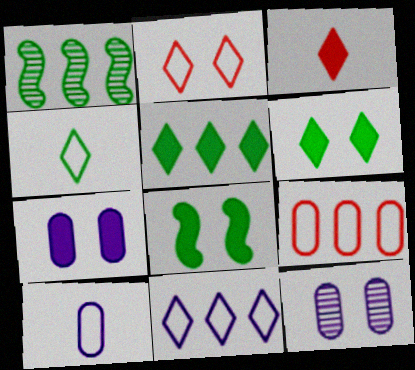[[2, 4, 11], 
[2, 8, 12]]